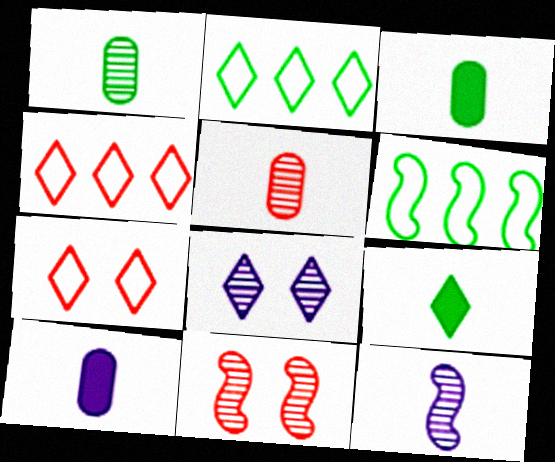[[2, 10, 11], 
[4, 8, 9]]